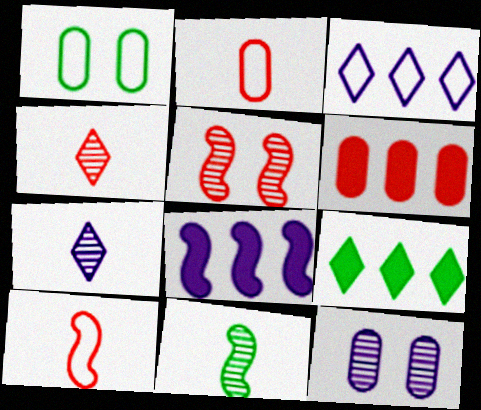[[1, 3, 10], 
[1, 4, 8], 
[1, 9, 11], 
[6, 8, 9], 
[9, 10, 12]]